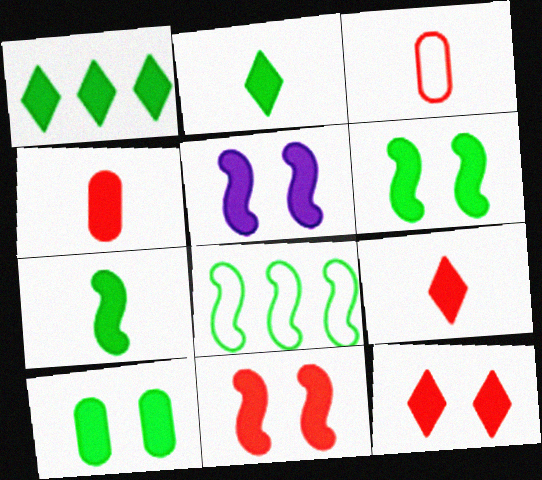[[1, 4, 5], 
[1, 7, 10], 
[5, 6, 11], 
[5, 10, 12]]